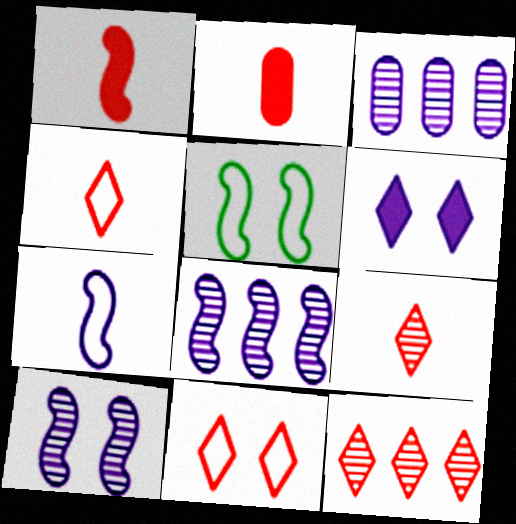[[1, 5, 8], 
[3, 6, 7]]